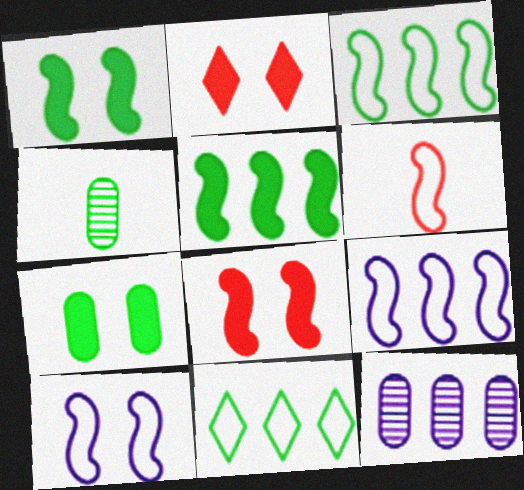[[1, 4, 11], 
[2, 4, 9], 
[3, 6, 10]]